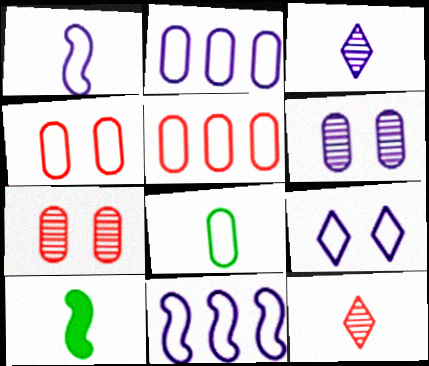[[1, 2, 9], 
[2, 4, 8]]